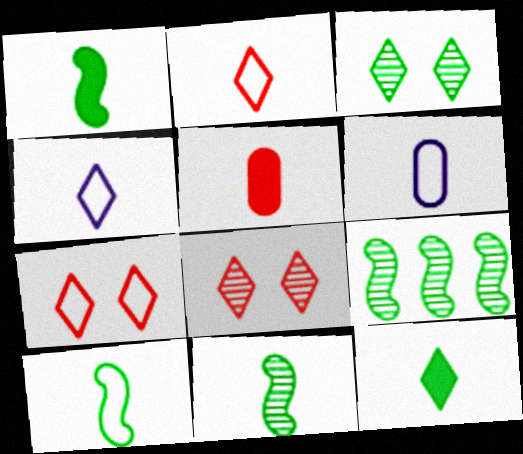[[1, 10, 11], 
[2, 6, 10], 
[4, 5, 11]]